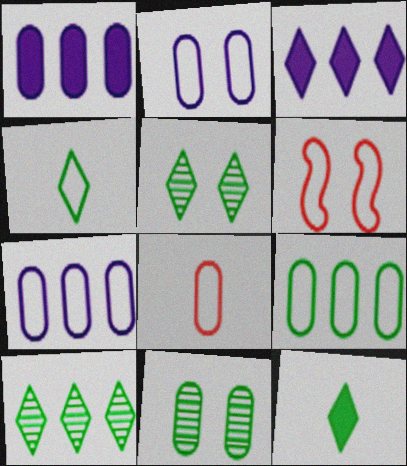[[1, 8, 11], 
[2, 8, 9], 
[4, 6, 7]]